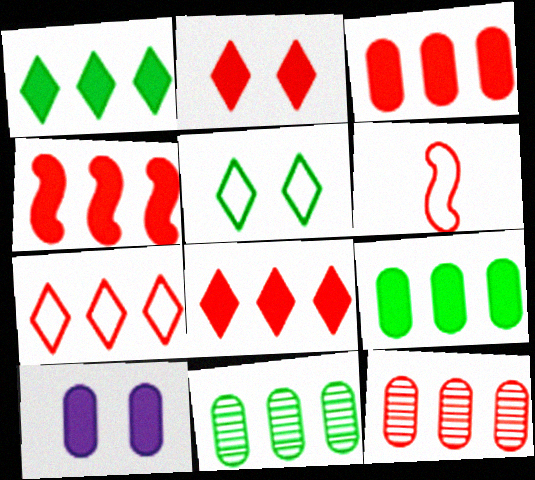[[2, 6, 12], 
[3, 4, 8], 
[4, 7, 12]]